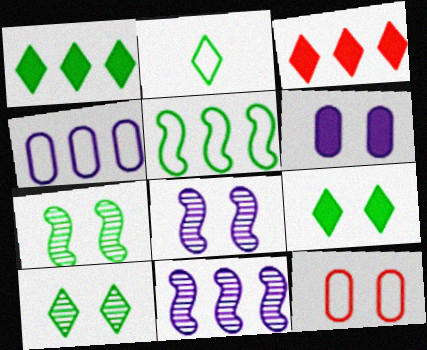[[1, 2, 10], 
[8, 9, 12]]